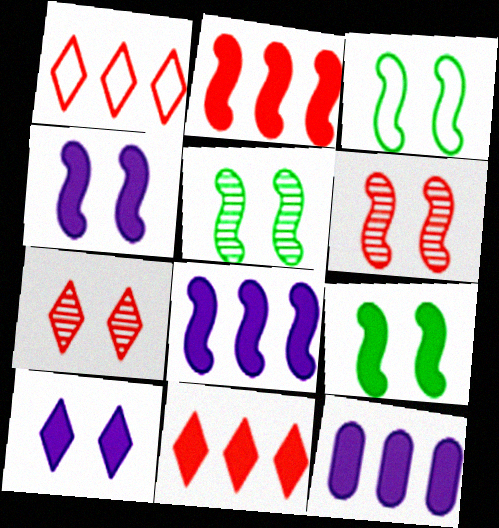[[3, 4, 6], 
[3, 5, 9]]